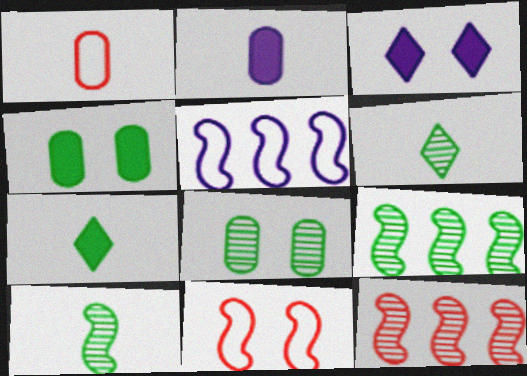[[1, 3, 9], 
[3, 8, 11], 
[6, 8, 9]]